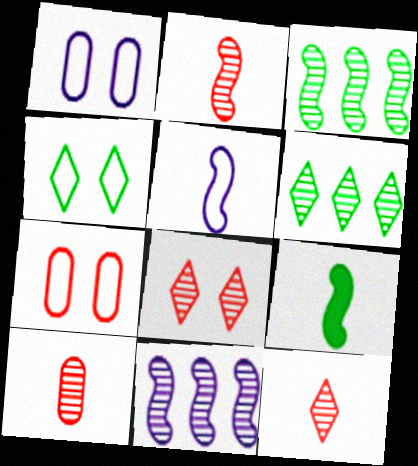[[2, 5, 9], 
[2, 10, 12]]